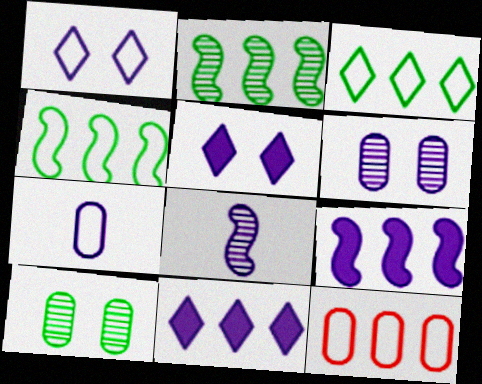[[2, 11, 12]]